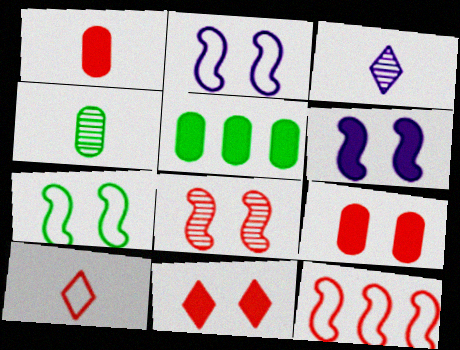[[6, 7, 8]]